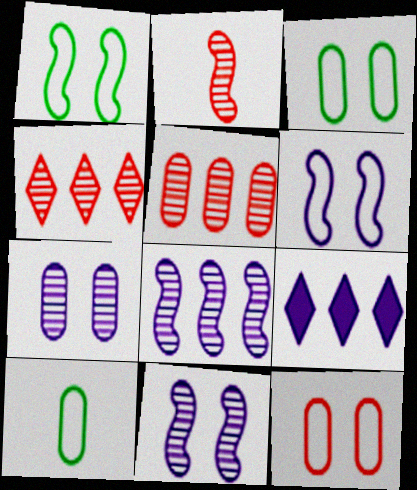[[2, 3, 9]]